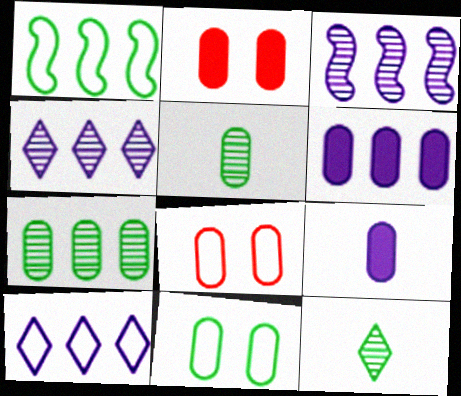[[3, 6, 10], 
[5, 6, 8], 
[7, 8, 9]]